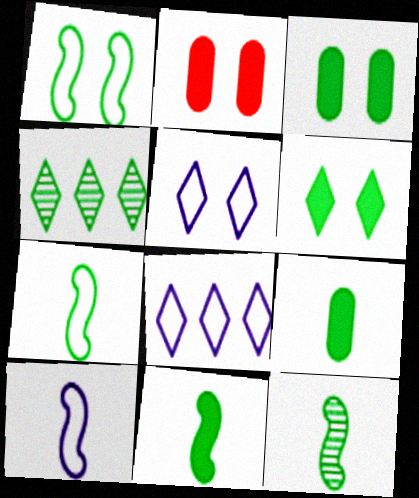[[1, 4, 9], 
[2, 4, 10], 
[2, 8, 12], 
[3, 4, 7], 
[7, 11, 12]]